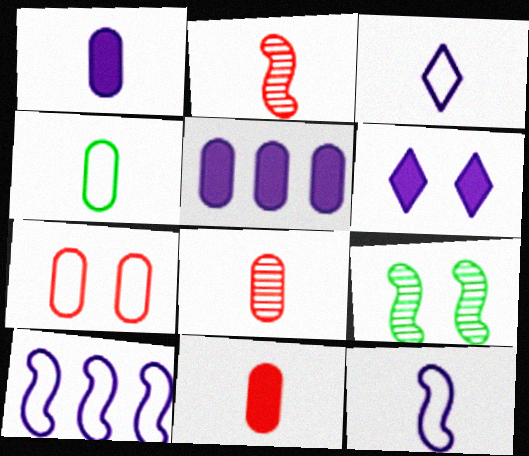[[1, 4, 8], 
[6, 7, 9]]